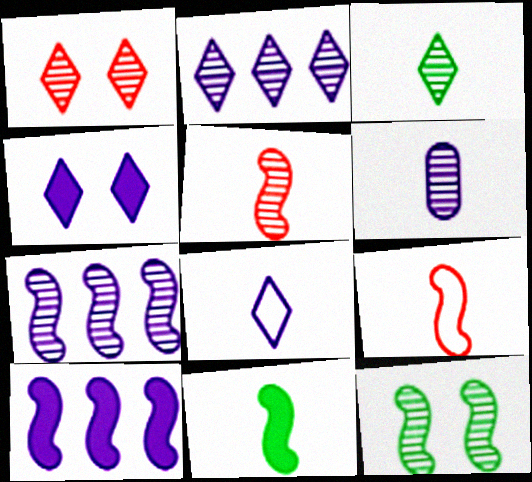[[1, 2, 3], 
[2, 4, 8], 
[3, 5, 6], 
[5, 7, 12], 
[9, 10, 12]]